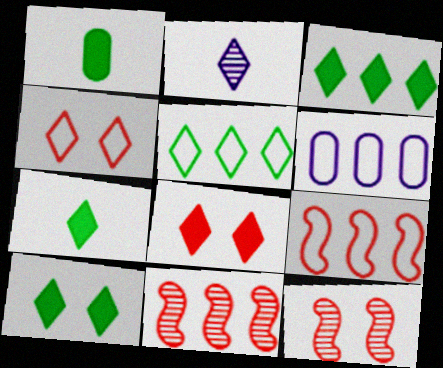[[2, 3, 4], 
[2, 5, 8], 
[3, 6, 11], 
[3, 7, 10], 
[5, 6, 9], 
[6, 7, 12]]